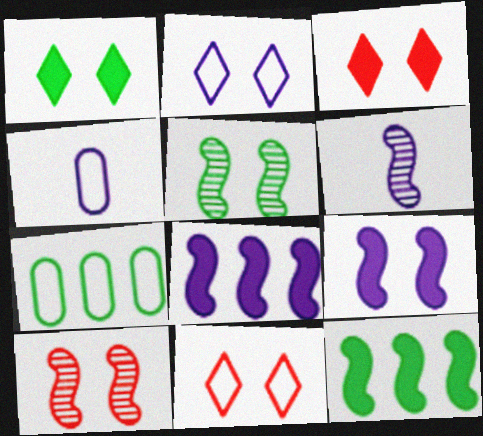[[3, 6, 7]]